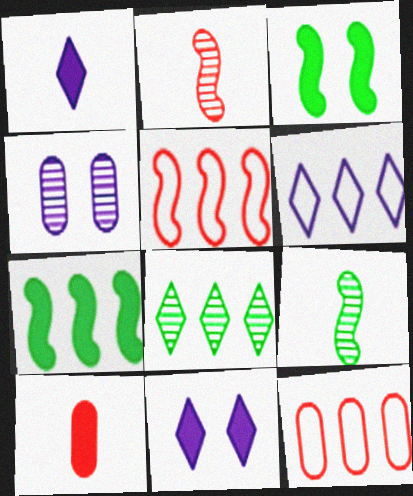[[2, 4, 8], 
[7, 10, 11], 
[9, 11, 12]]